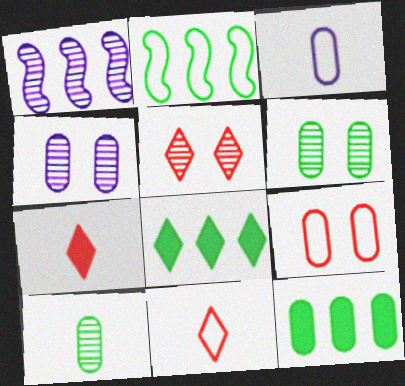[[1, 5, 10], 
[2, 4, 7]]